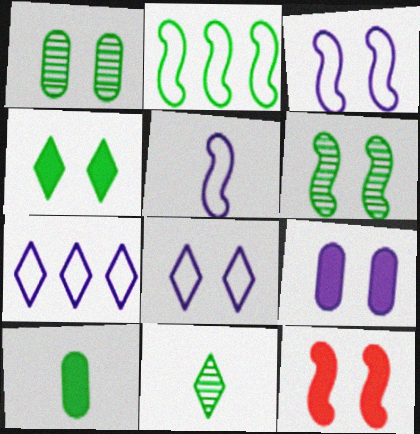[[1, 8, 12], 
[3, 6, 12], 
[4, 9, 12]]